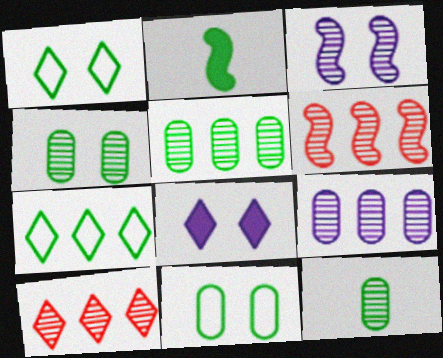[[1, 2, 5], 
[2, 4, 7], 
[3, 10, 12], 
[4, 5, 12]]